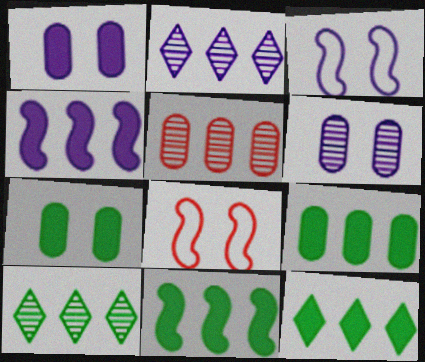[[9, 11, 12]]